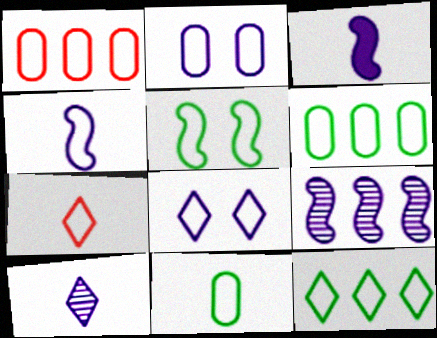[[1, 2, 11], 
[4, 7, 11], 
[5, 11, 12], 
[7, 8, 12]]